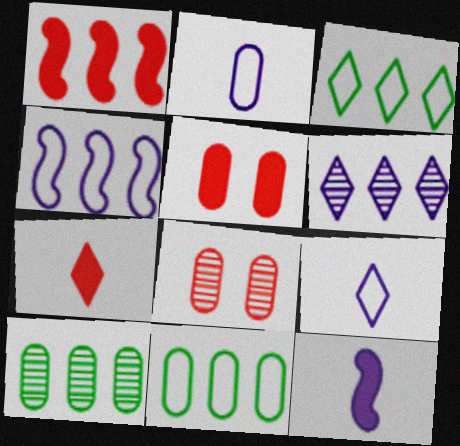[[1, 5, 7], 
[1, 6, 11], 
[2, 5, 10], 
[3, 8, 12]]